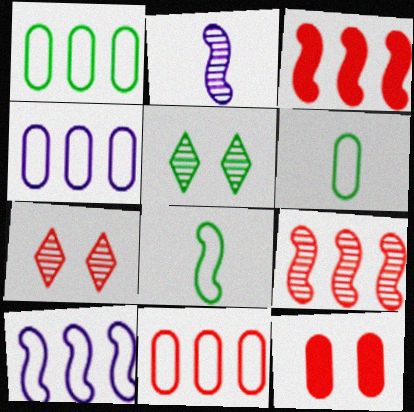[[1, 4, 11]]